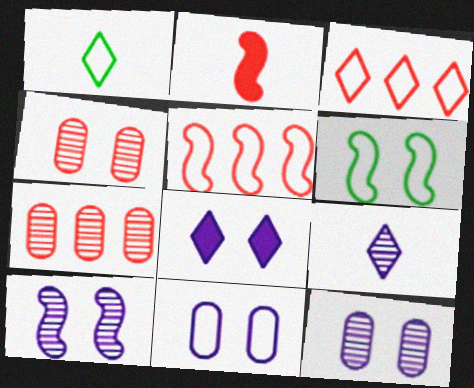[[1, 5, 11], 
[2, 3, 4], 
[4, 6, 8], 
[8, 10, 11]]